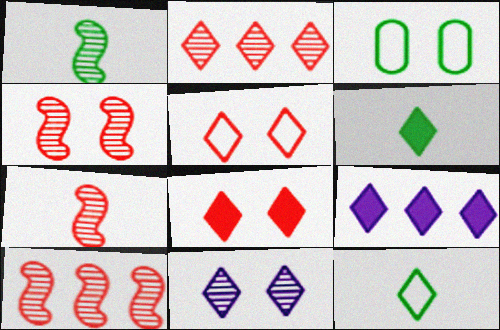[[3, 7, 9], 
[4, 7, 10], 
[6, 8, 9]]